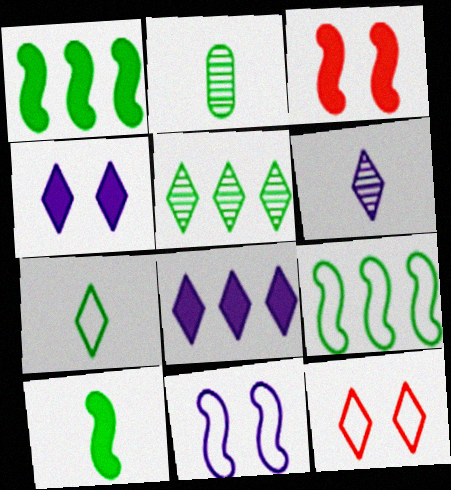[[2, 7, 10]]